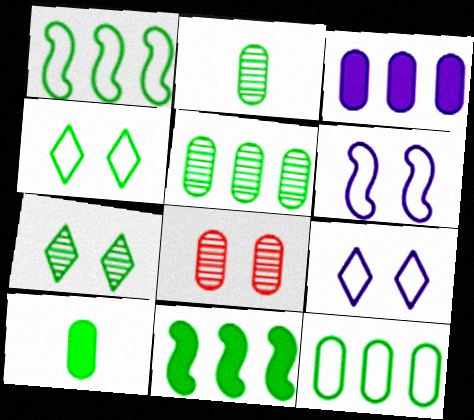[[1, 7, 10], 
[2, 4, 11]]